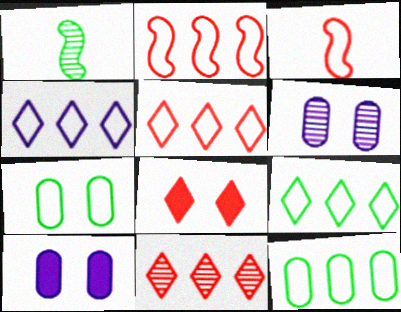[[1, 5, 10], 
[1, 6, 11], 
[2, 4, 12], 
[3, 4, 7], 
[4, 5, 9]]